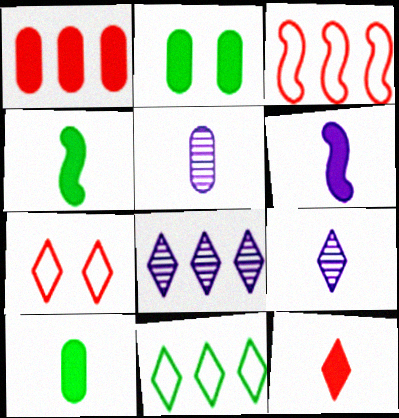[[2, 3, 9], 
[6, 10, 12]]